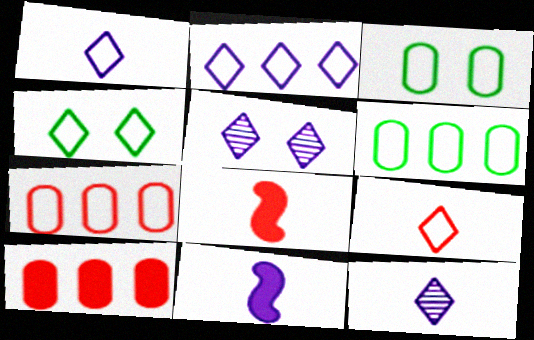[[2, 4, 9], 
[5, 6, 8]]